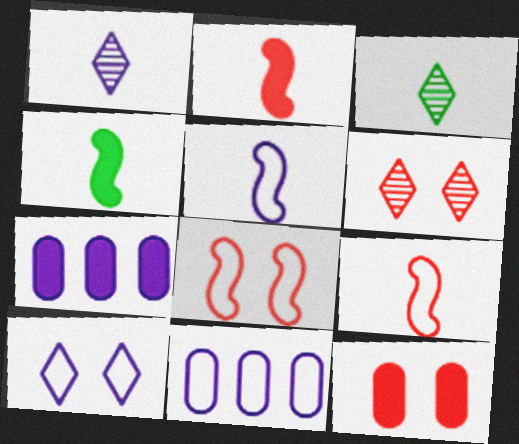[[3, 7, 8], 
[4, 6, 11], 
[5, 10, 11], 
[6, 8, 12]]